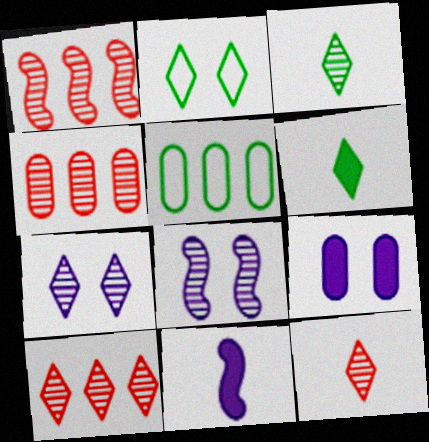[[1, 4, 10], 
[2, 4, 11], 
[3, 4, 8], 
[3, 7, 10]]